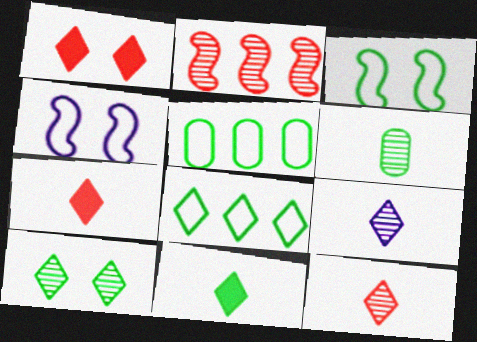[[1, 8, 9], 
[8, 10, 11]]